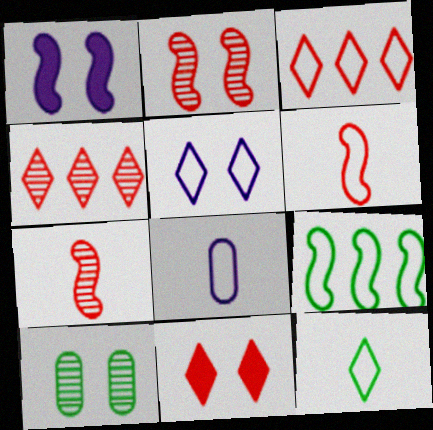[[1, 7, 9], 
[3, 5, 12], 
[6, 8, 12]]